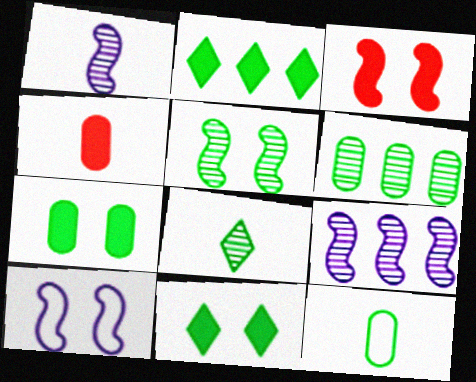[[2, 5, 12], 
[3, 5, 10], 
[5, 6, 8], 
[6, 7, 12]]